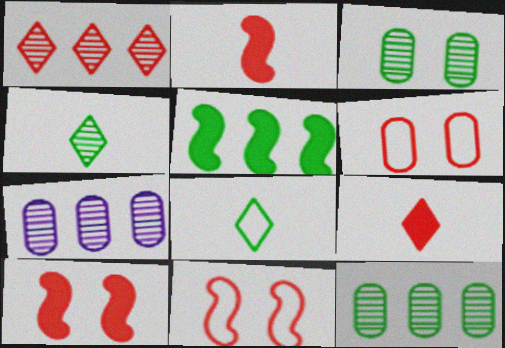[[1, 2, 6], 
[3, 5, 8], 
[7, 8, 10]]